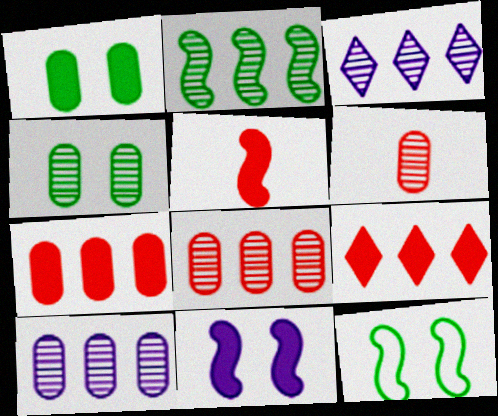[[2, 3, 8], 
[4, 6, 10]]